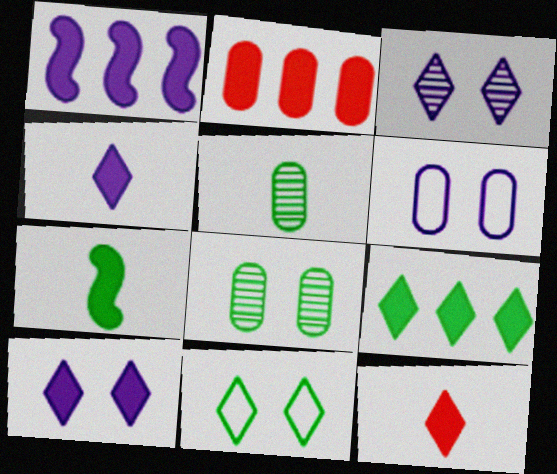[[1, 2, 9], 
[2, 5, 6], 
[2, 7, 10], 
[9, 10, 12]]